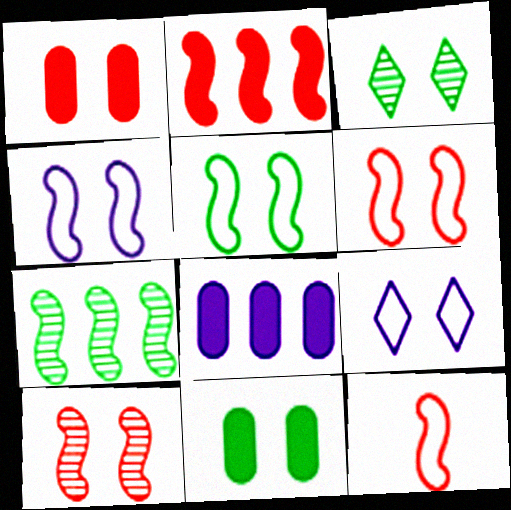[[1, 3, 4], 
[2, 10, 12], 
[3, 5, 11], 
[3, 8, 12], 
[4, 5, 6], 
[9, 10, 11]]